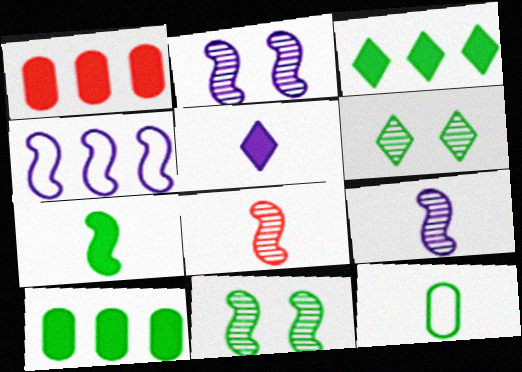[[3, 11, 12], 
[5, 8, 12]]